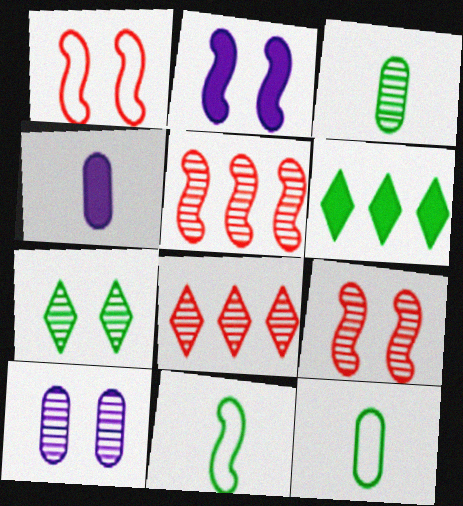[[2, 5, 11], 
[2, 8, 12], 
[7, 9, 10]]